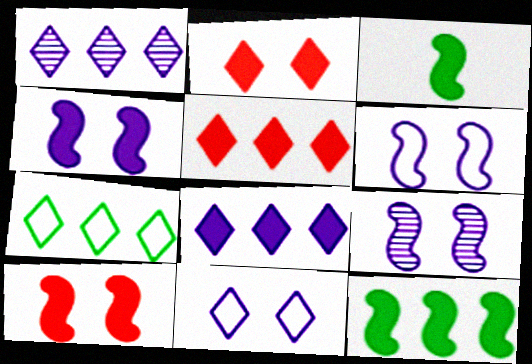[[1, 5, 7], 
[4, 6, 9]]